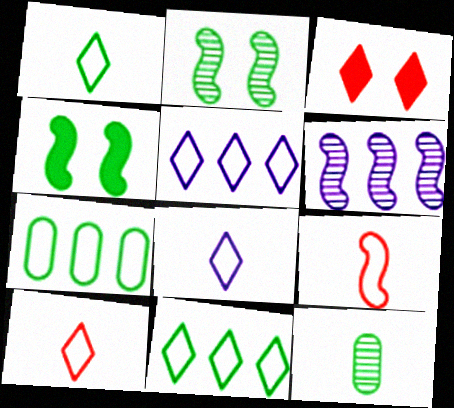[[1, 8, 10], 
[4, 6, 9], 
[4, 11, 12]]